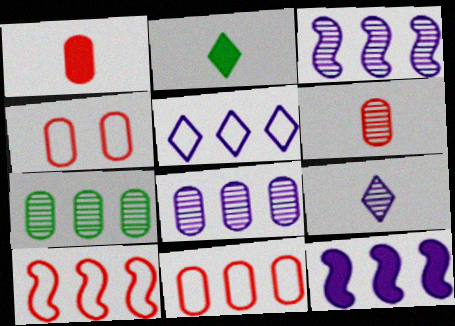[[2, 3, 4], 
[5, 8, 12]]